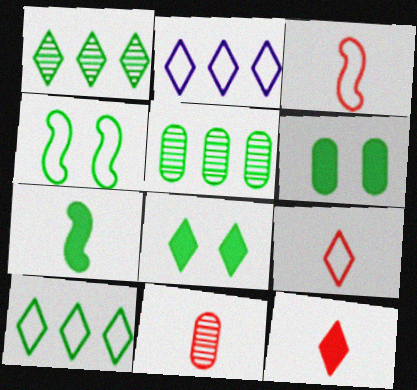[[3, 11, 12]]